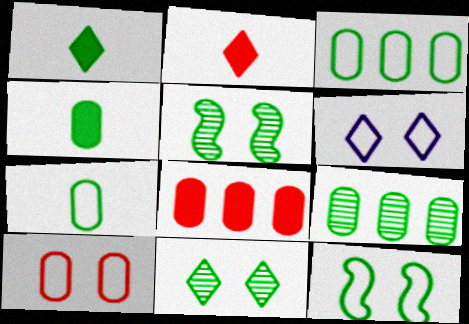[[1, 3, 5], 
[1, 9, 12], 
[6, 10, 12]]